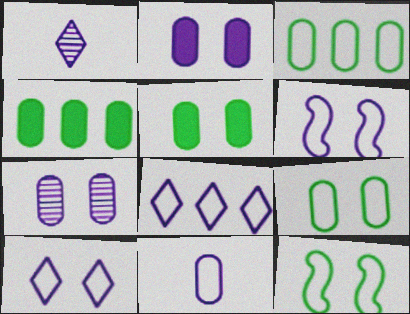[[6, 8, 11]]